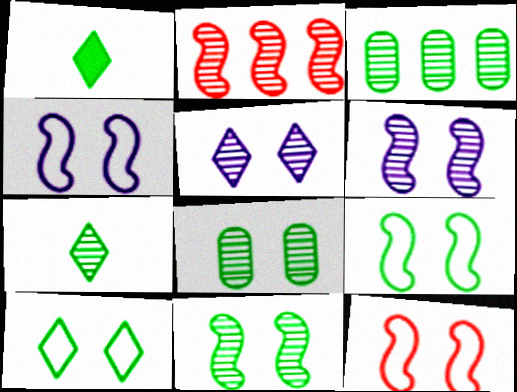[[1, 3, 9], 
[3, 7, 11], 
[4, 9, 12]]